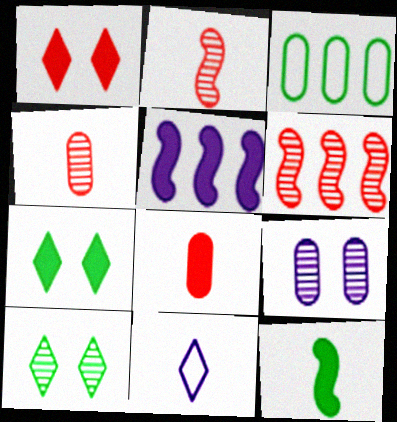[[3, 8, 9], 
[3, 10, 12], 
[4, 11, 12], 
[5, 7, 8], 
[5, 9, 11]]